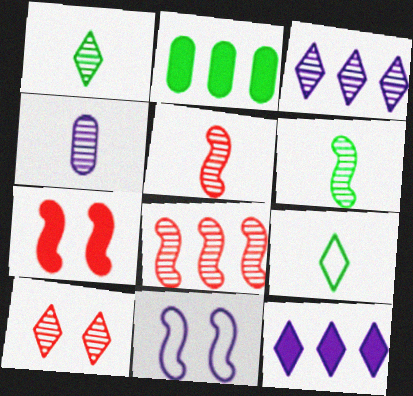[[1, 3, 10], 
[1, 4, 5], 
[4, 11, 12], 
[9, 10, 12]]